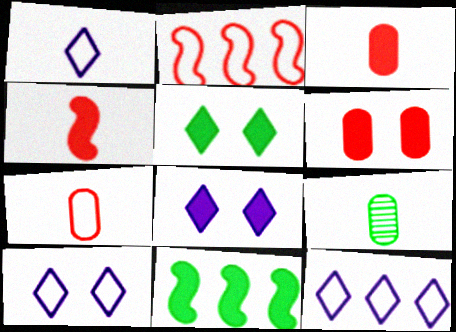[[1, 4, 9], 
[1, 10, 12], 
[2, 8, 9], 
[3, 8, 11]]